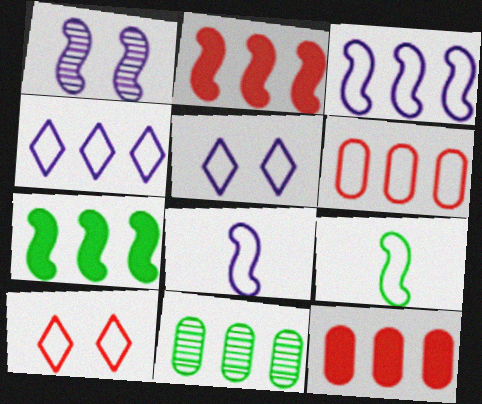[[1, 2, 9], 
[2, 4, 11], 
[5, 6, 9]]